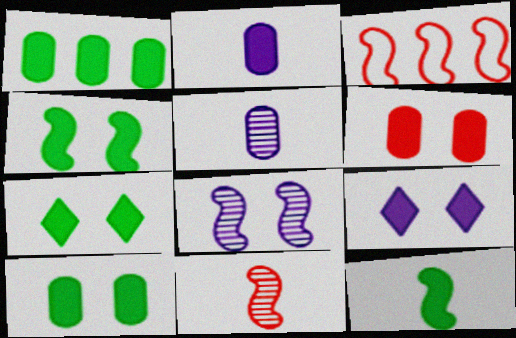[[1, 2, 6], 
[1, 7, 12], 
[3, 5, 7], 
[3, 8, 12], 
[4, 6, 9], 
[4, 7, 10]]